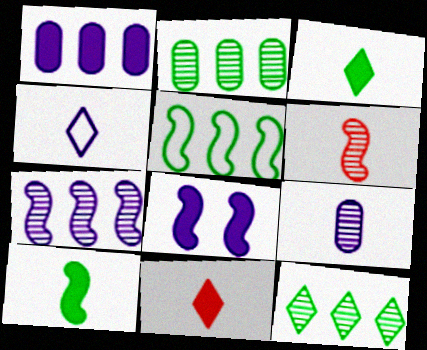[[5, 6, 8]]